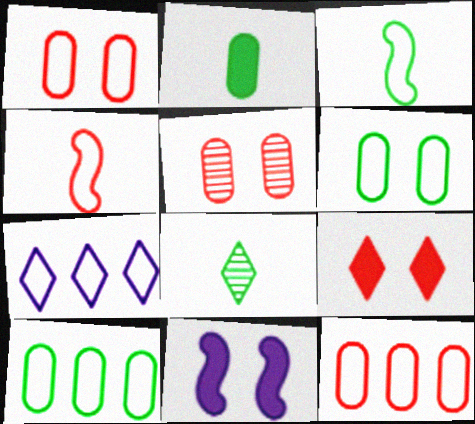[[1, 3, 7], 
[2, 3, 8], 
[4, 6, 7], 
[7, 8, 9], 
[8, 11, 12]]